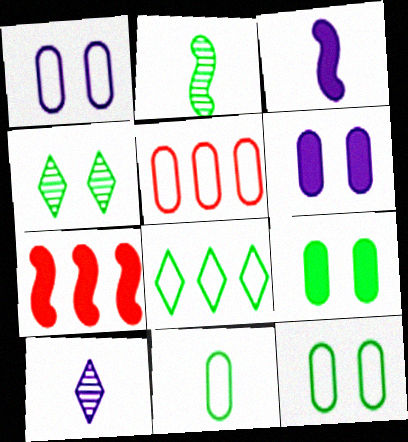[[1, 5, 11], 
[2, 8, 9], 
[3, 4, 5], 
[7, 10, 12]]